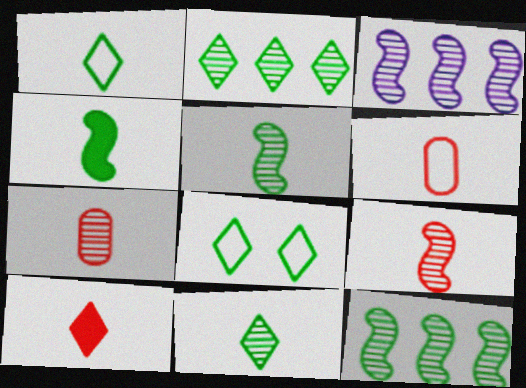[[6, 9, 10]]